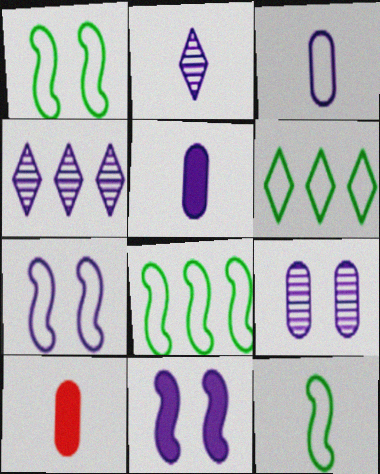[[1, 4, 10], 
[1, 8, 12], 
[2, 10, 12], 
[3, 4, 11], 
[4, 5, 7]]